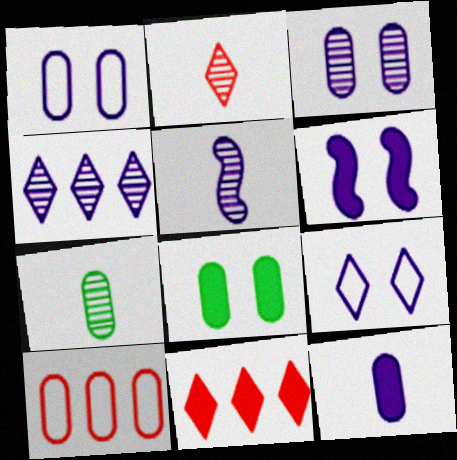[[2, 5, 7], 
[3, 4, 5], 
[3, 6, 9]]